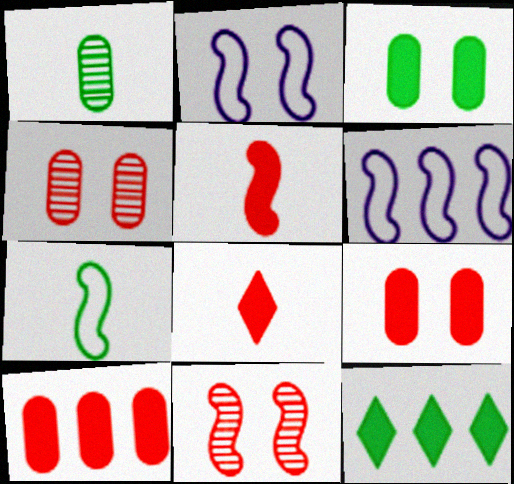[]